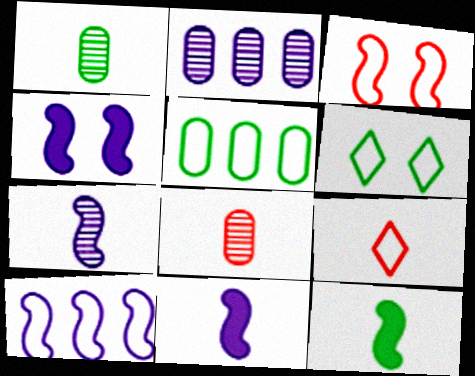[[1, 9, 11], 
[4, 7, 10]]